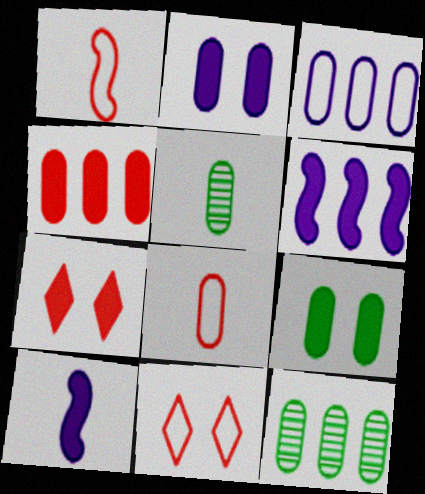[[2, 8, 12], 
[3, 4, 12], 
[5, 6, 11], 
[10, 11, 12]]